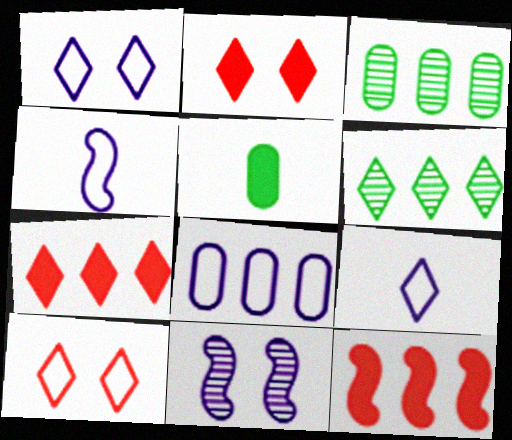[[1, 4, 8], 
[2, 3, 4], 
[2, 6, 9], 
[6, 8, 12]]